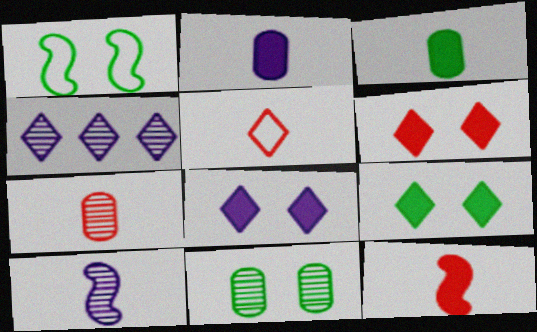[[1, 9, 11], 
[3, 5, 10], 
[4, 5, 9], 
[5, 7, 12], 
[6, 8, 9]]